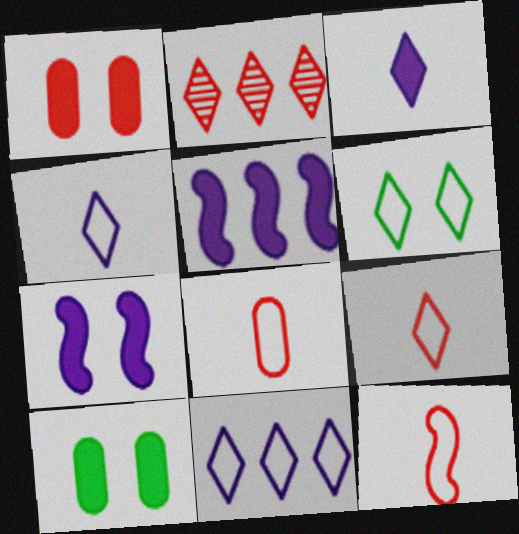[[1, 2, 12], 
[2, 3, 6], 
[6, 9, 11], 
[8, 9, 12]]